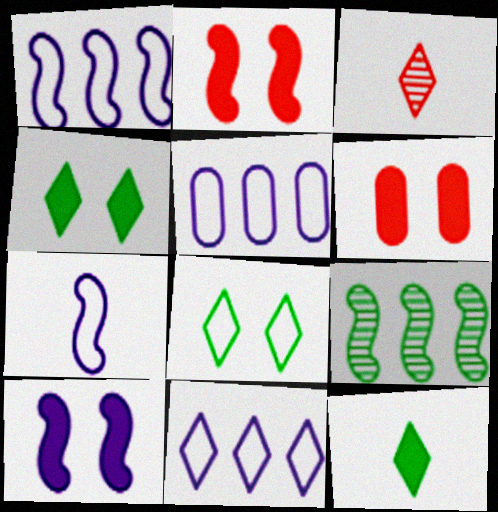[[1, 5, 11], 
[2, 7, 9], 
[3, 4, 11], 
[4, 6, 10]]